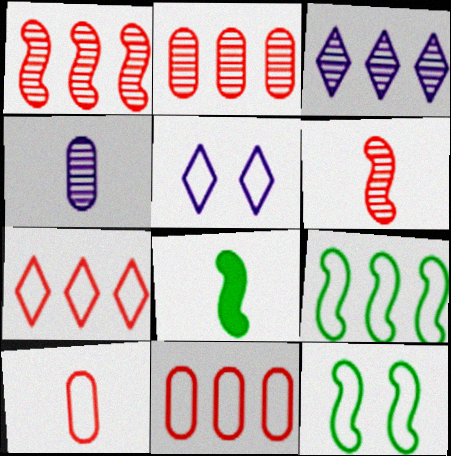[[2, 5, 8], 
[5, 9, 10]]